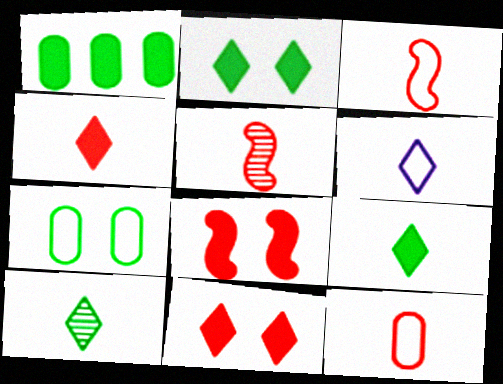[[4, 5, 12], 
[4, 6, 10]]